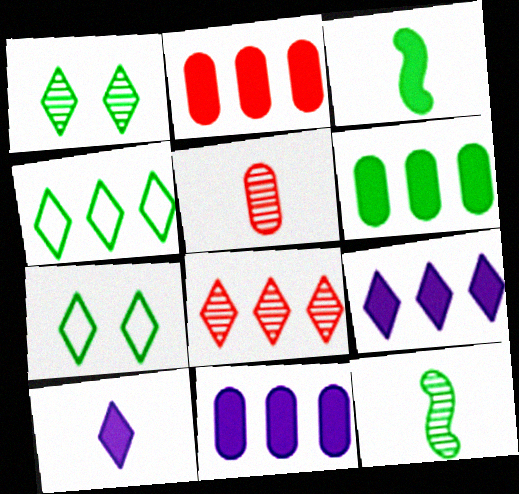[[2, 6, 11], 
[4, 8, 9], 
[6, 7, 12], 
[7, 8, 10]]